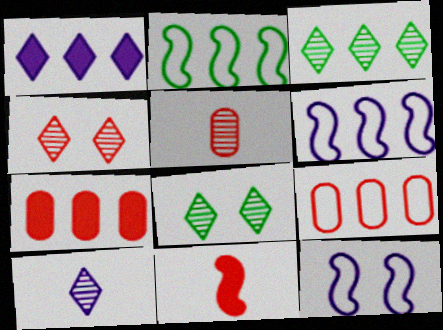[[3, 4, 10], 
[3, 6, 7], 
[4, 9, 11]]